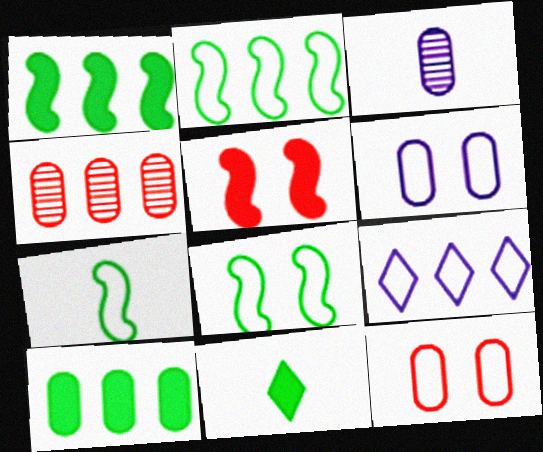[[1, 4, 9], 
[2, 7, 8], 
[3, 10, 12], 
[7, 9, 12]]